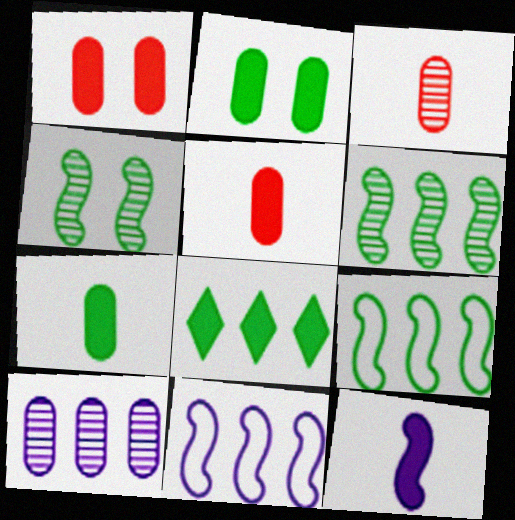[[1, 8, 12]]